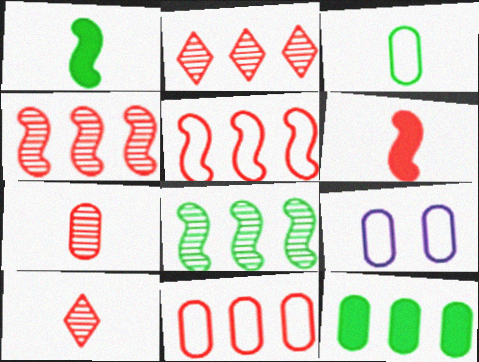[[1, 2, 9], 
[3, 9, 11], 
[7, 9, 12]]